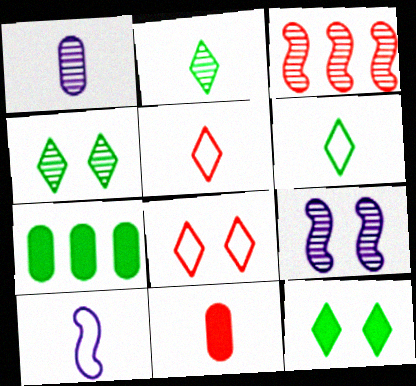[[1, 3, 4], 
[2, 10, 11], 
[3, 8, 11], 
[5, 7, 9]]